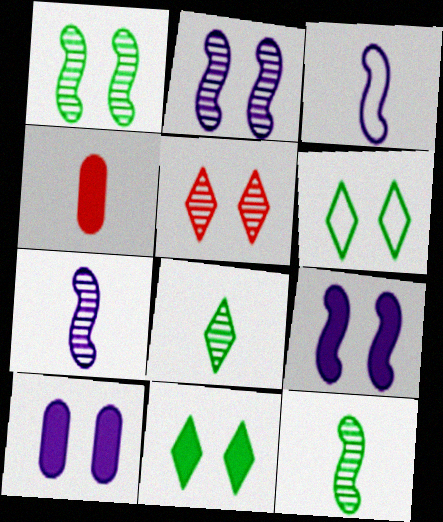[[3, 4, 8]]